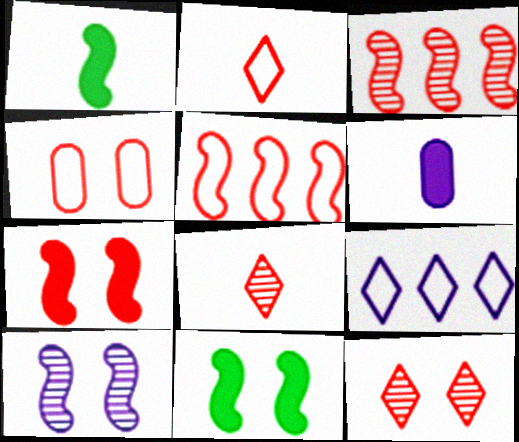[[1, 5, 10], 
[2, 4, 5], 
[4, 7, 12], 
[6, 9, 10]]